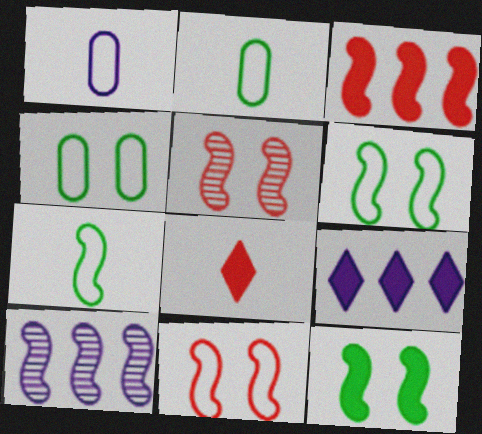[[2, 5, 9], 
[4, 8, 10]]